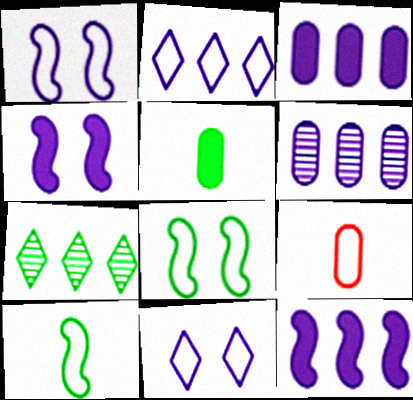[[2, 6, 12], 
[2, 8, 9], 
[4, 7, 9], 
[5, 7, 8]]